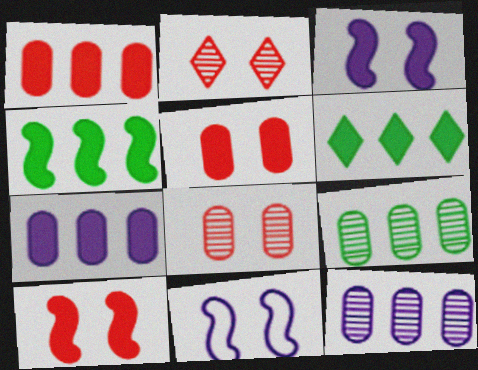[]